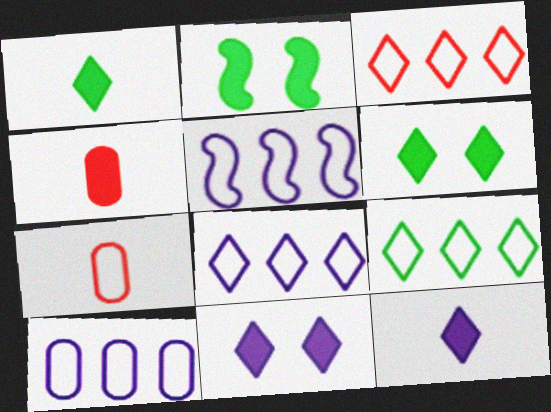[[3, 8, 9], 
[5, 8, 10]]